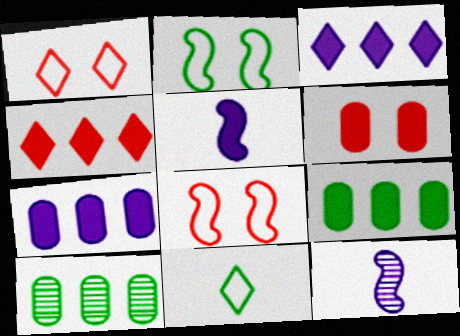[[1, 5, 10], 
[1, 9, 12]]